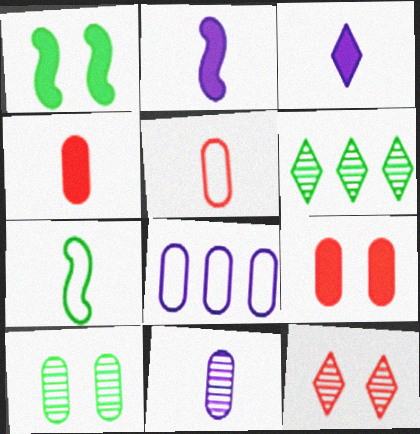[[4, 8, 10]]